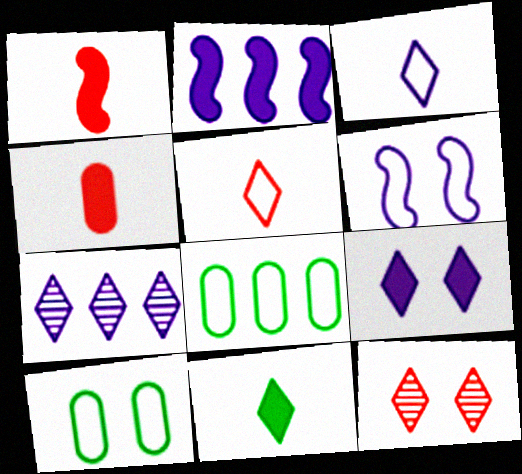[[1, 7, 10], 
[3, 7, 9], 
[5, 6, 8]]